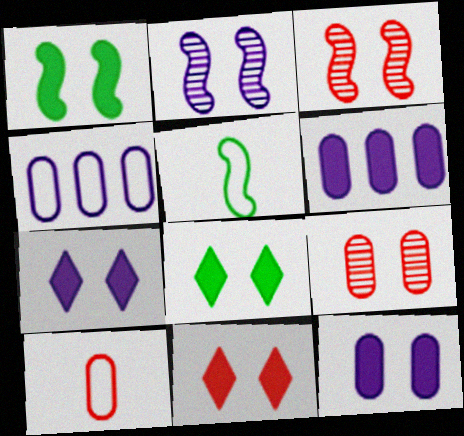[[1, 11, 12], 
[7, 8, 11]]